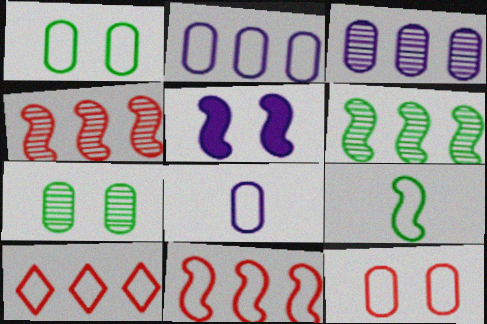[[4, 5, 9]]